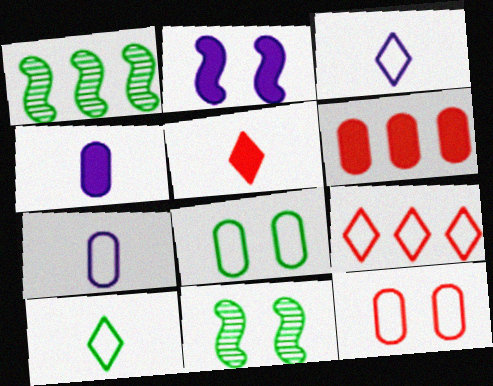[[3, 6, 11], 
[4, 9, 11]]